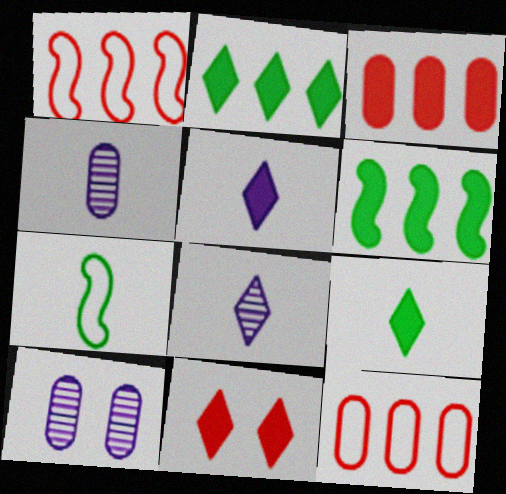[[1, 9, 10], 
[2, 5, 11]]